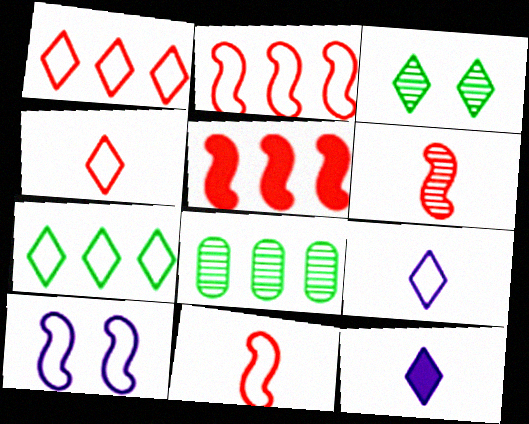[[1, 3, 12]]